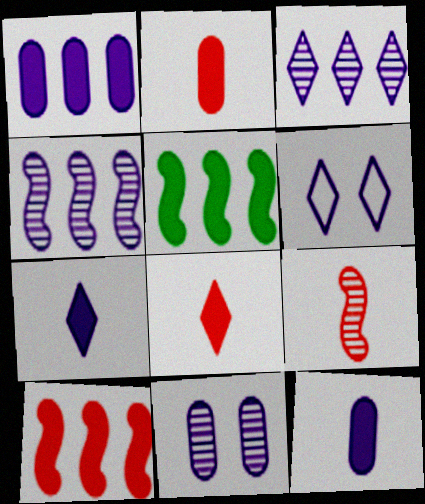[[3, 6, 7], 
[4, 6, 12]]